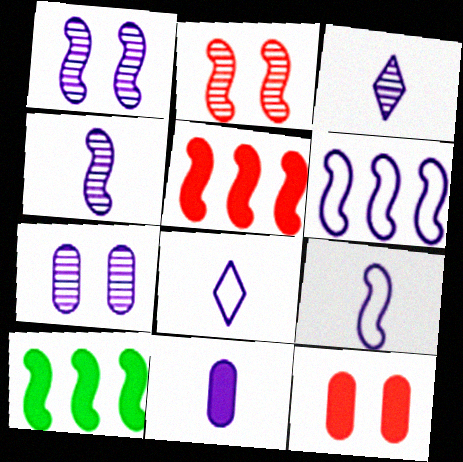[[2, 9, 10], 
[3, 9, 11], 
[4, 8, 11]]